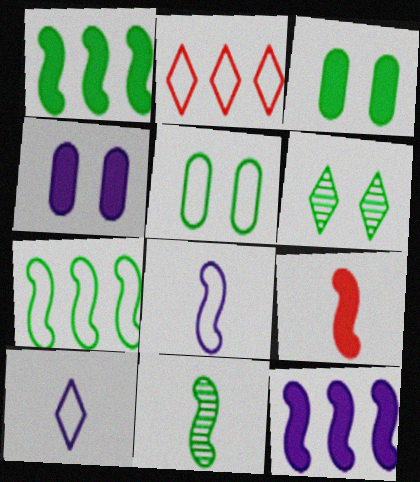[[2, 4, 11], 
[2, 5, 8], 
[8, 9, 11]]